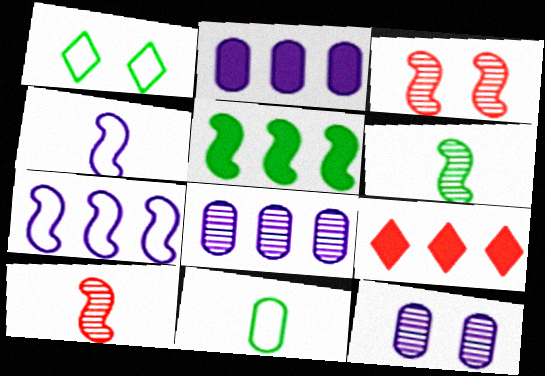[[1, 2, 10], 
[2, 5, 9], 
[3, 4, 5]]